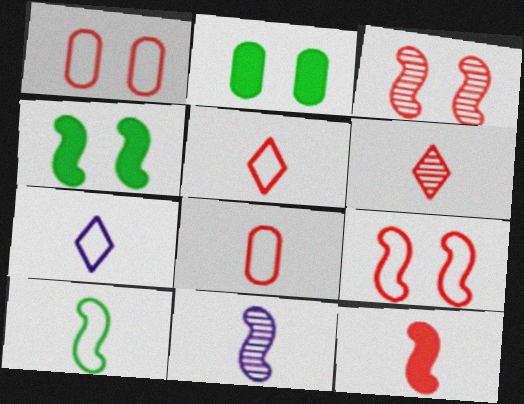[[6, 8, 12], 
[7, 8, 10], 
[10, 11, 12]]